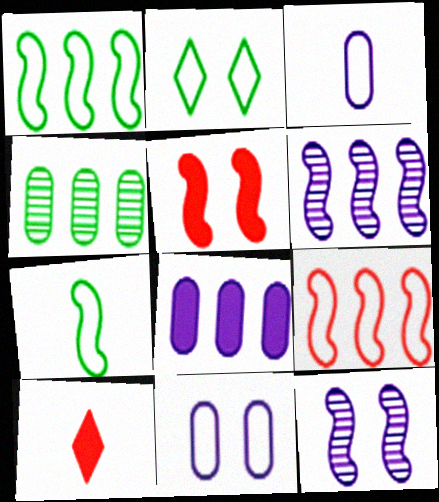[[2, 3, 9], 
[5, 6, 7]]